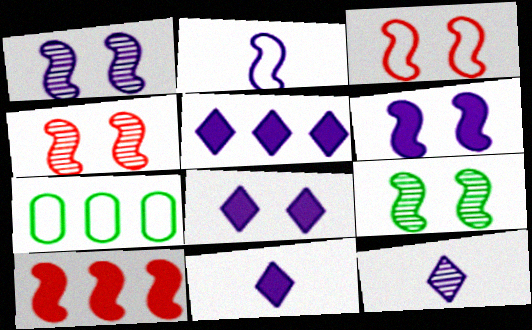[[1, 4, 9], 
[2, 9, 10], 
[3, 6, 9], 
[4, 7, 11], 
[5, 8, 11]]